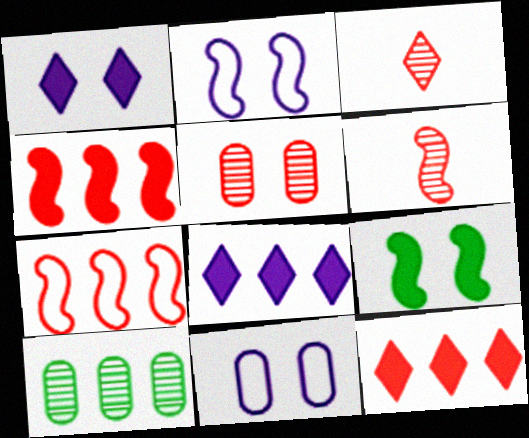[[7, 8, 10]]